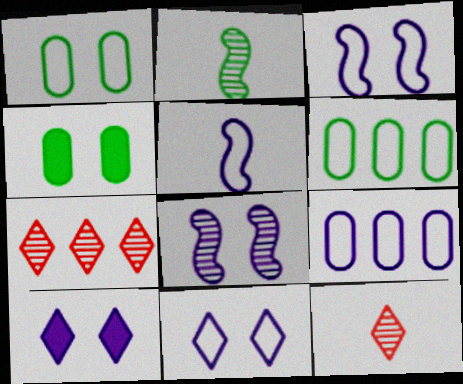[[4, 5, 7], 
[5, 9, 11]]